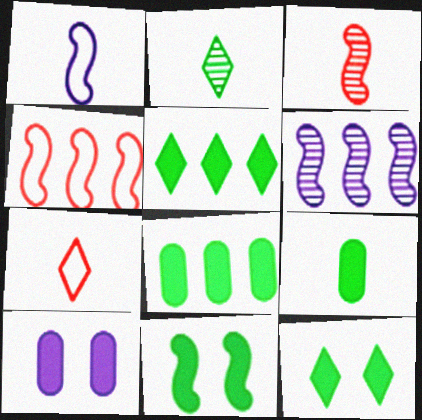[[2, 4, 10], 
[5, 9, 11]]